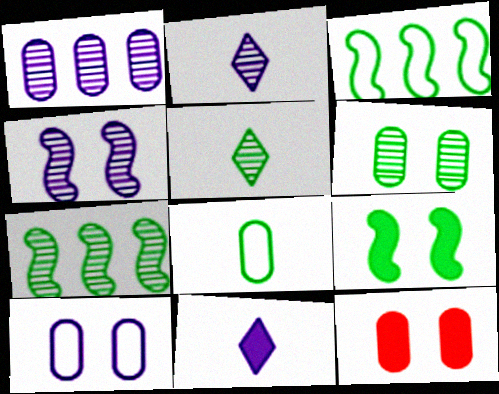[[1, 2, 4], 
[1, 8, 12], 
[2, 3, 12], 
[5, 6, 7], 
[6, 10, 12]]